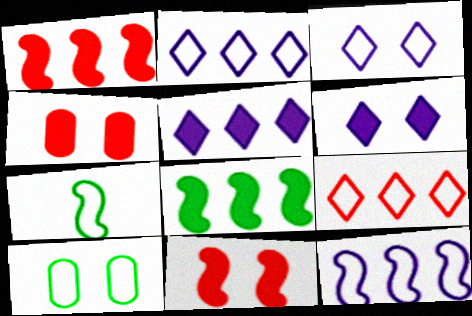[]